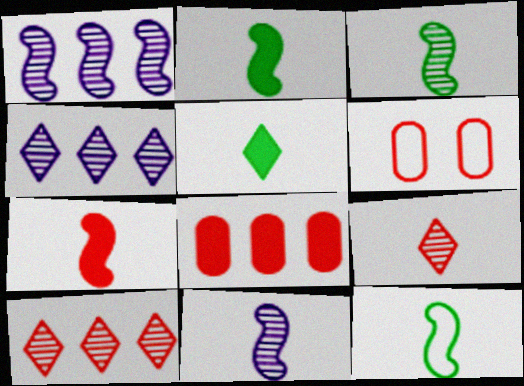[[1, 5, 6], 
[2, 3, 12], 
[2, 4, 6], 
[6, 7, 10], 
[7, 11, 12]]